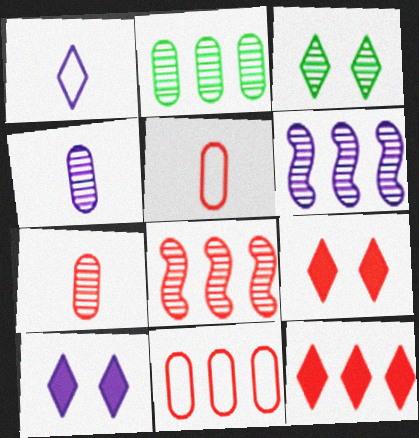[[1, 3, 12], 
[3, 4, 8], 
[3, 6, 7], 
[5, 8, 9], 
[8, 11, 12]]